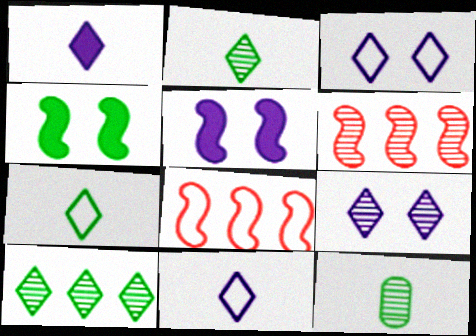[[6, 9, 12]]